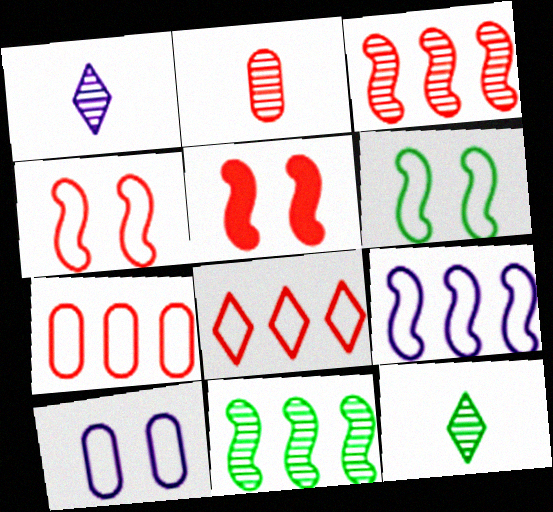[[2, 5, 8]]